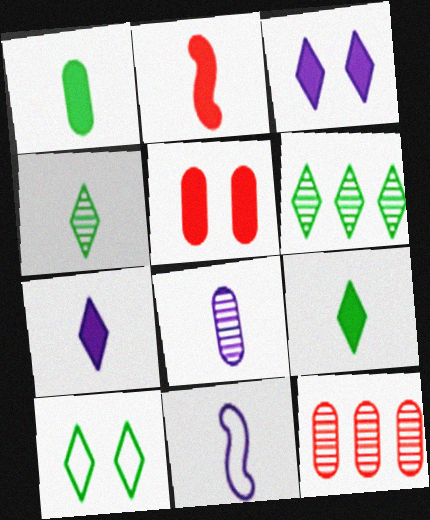[[1, 2, 7], 
[5, 6, 11], 
[6, 9, 10], 
[7, 8, 11]]